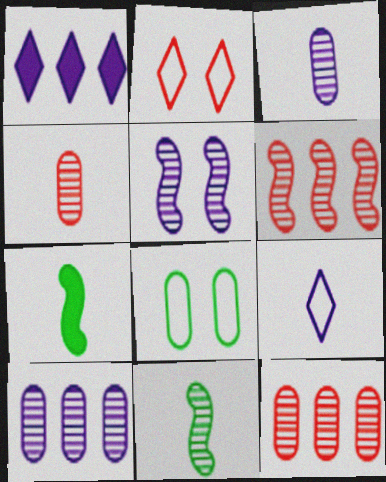[[2, 7, 10], 
[4, 7, 9], 
[5, 6, 11]]